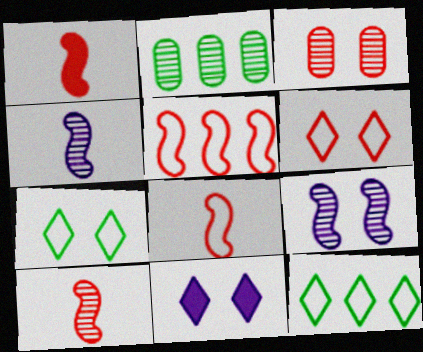[[1, 8, 10], 
[2, 8, 11]]